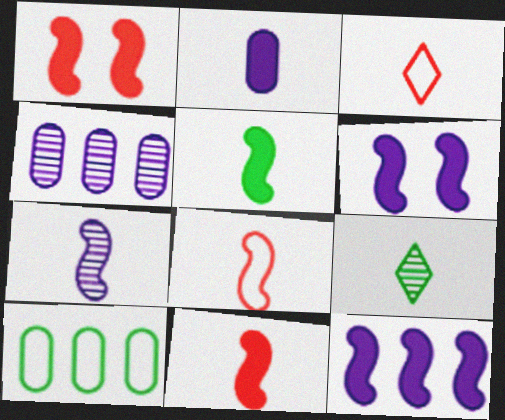[[1, 5, 12], 
[2, 8, 9], 
[5, 7, 8]]